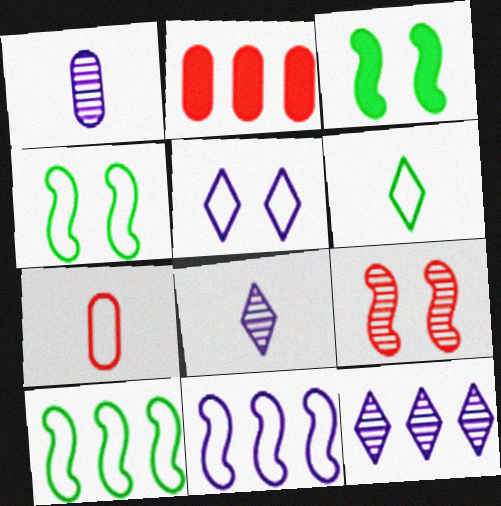[[2, 4, 8], 
[2, 10, 12], 
[3, 7, 12], 
[5, 7, 10]]